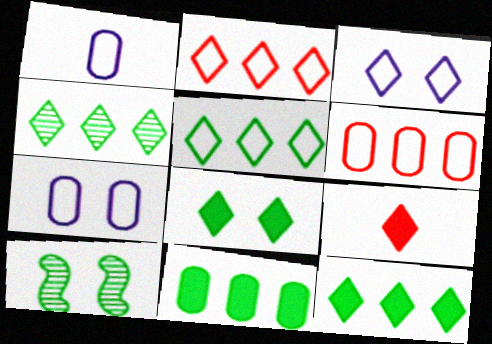[[3, 4, 9], 
[4, 5, 12]]